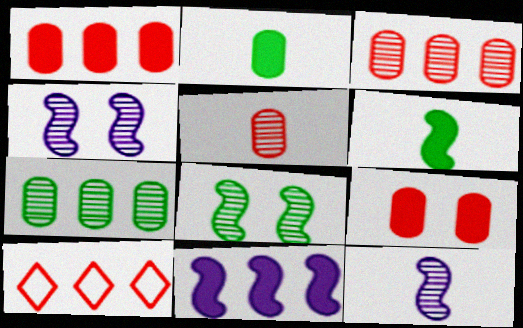[[2, 4, 10], 
[7, 10, 11]]